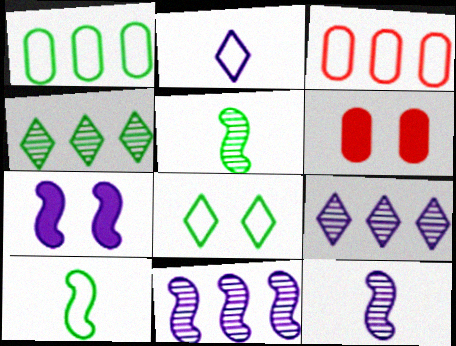[[1, 8, 10], 
[6, 9, 10]]